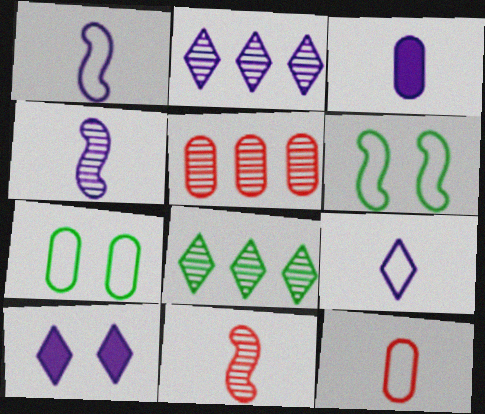[[2, 9, 10], 
[3, 4, 9], 
[3, 5, 7]]